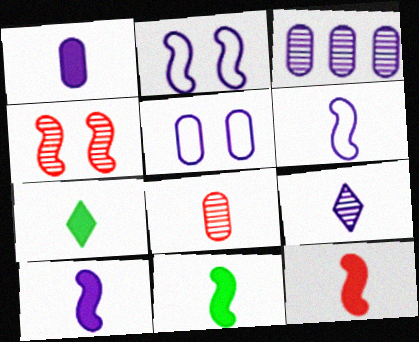[[1, 3, 5], 
[1, 6, 9], 
[1, 7, 12], 
[6, 7, 8], 
[10, 11, 12]]